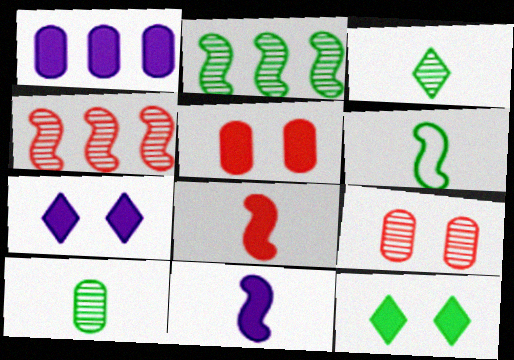[[1, 7, 11], 
[1, 8, 12]]